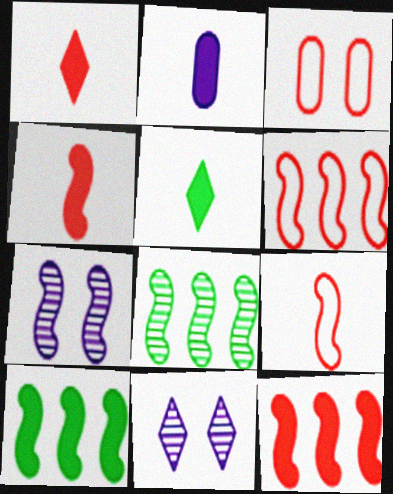[[2, 4, 5], 
[7, 9, 10]]